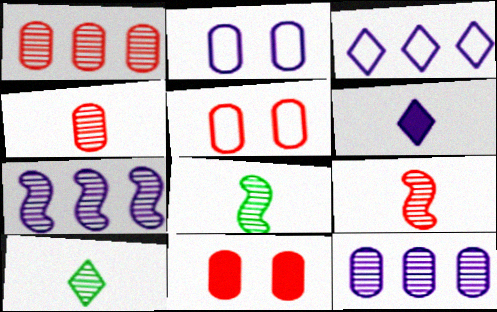[[2, 6, 7], 
[3, 8, 11]]